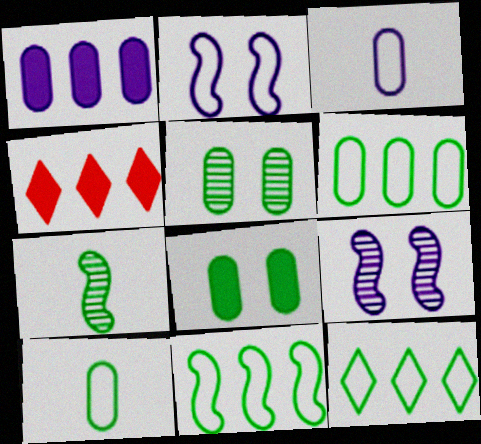[[4, 9, 10], 
[6, 11, 12], 
[7, 8, 12]]